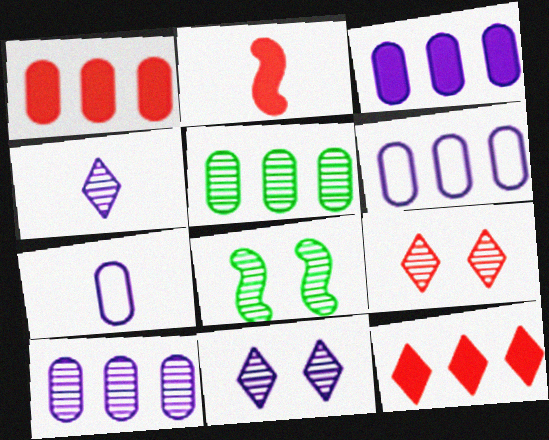[[1, 5, 6], 
[3, 6, 10], 
[7, 8, 12]]